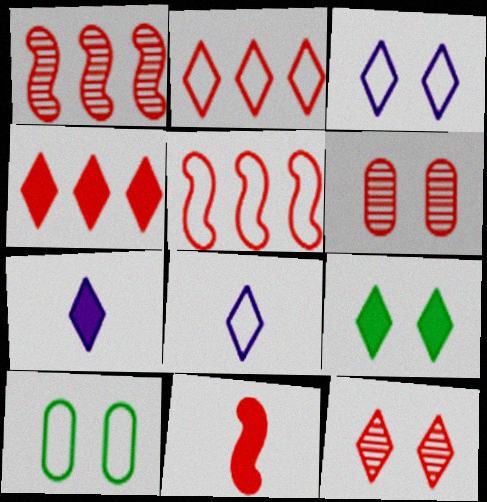[[1, 7, 10], 
[2, 6, 11], 
[3, 9, 12], 
[4, 7, 9], 
[5, 8, 10]]